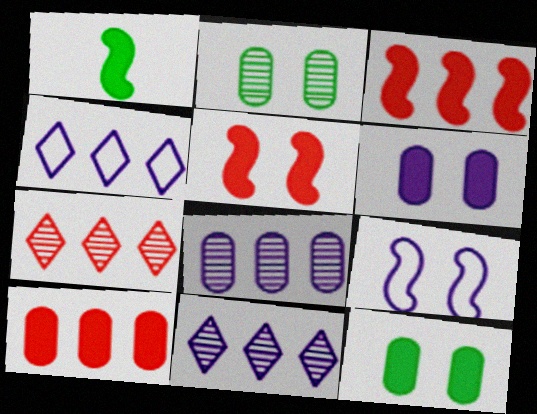[]